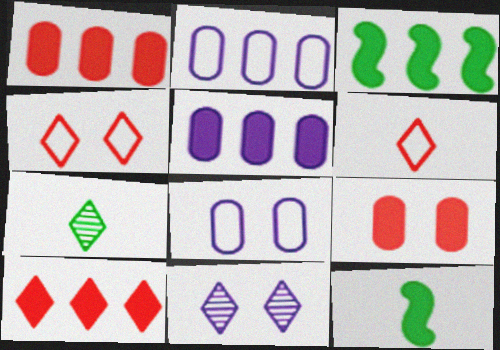[[3, 5, 10]]